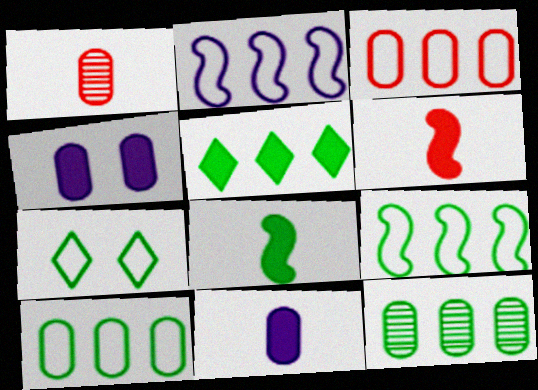[[1, 4, 10], 
[4, 5, 6], 
[5, 9, 12], 
[7, 8, 12]]